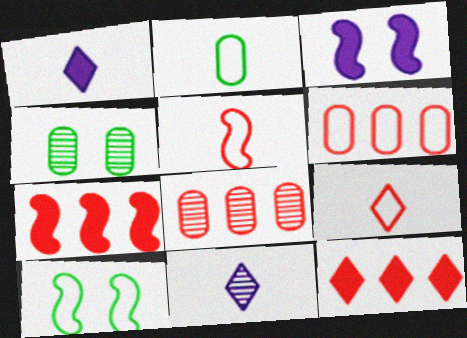[[1, 8, 10]]